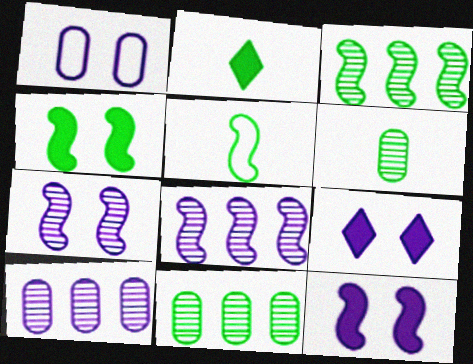[[1, 7, 9], 
[2, 5, 6], 
[3, 4, 5]]